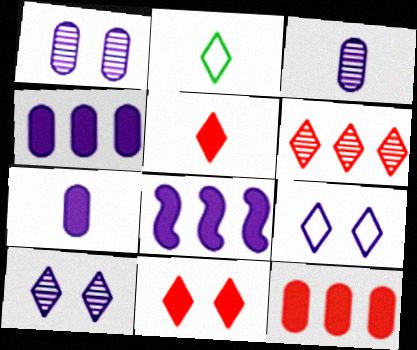[[3, 8, 9]]